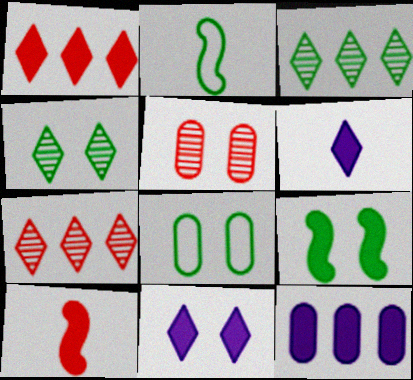[[4, 8, 9]]